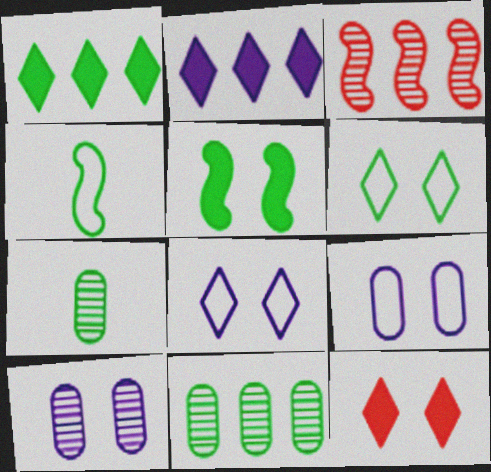[]